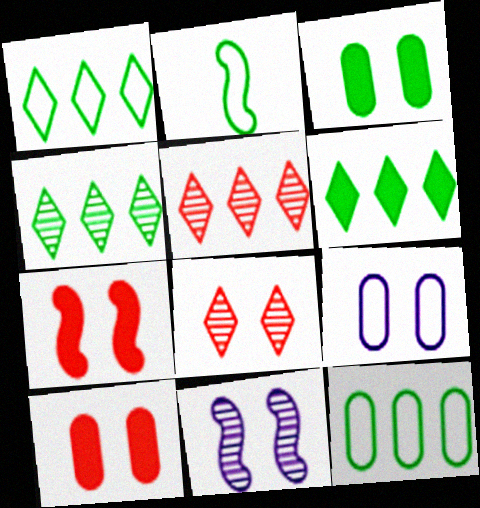[[1, 4, 6], 
[2, 3, 4]]